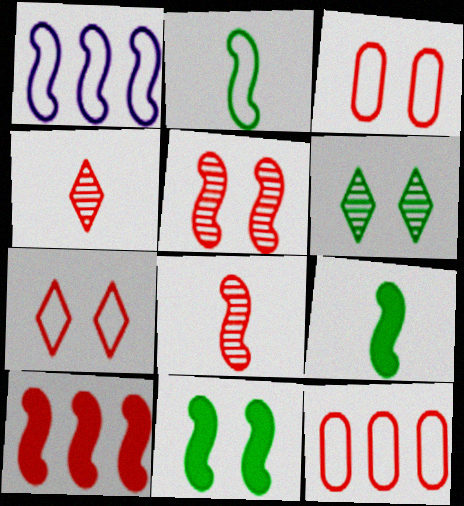[[1, 5, 9], 
[1, 8, 11], 
[3, 4, 10]]